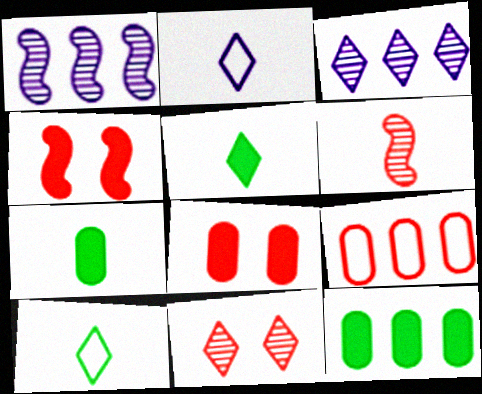[[1, 8, 10], 
[2, 6, 7]]